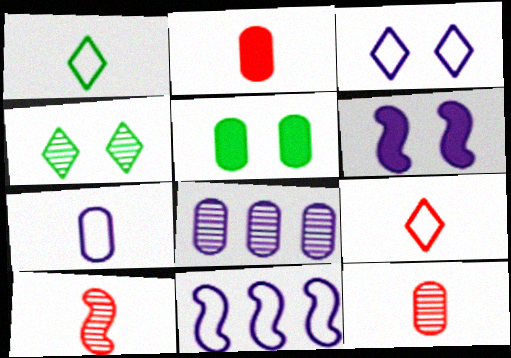[[2, 4, 11], 
[2, 9, 10], 
[3, 7, 11], 
[4, 8, 10]]